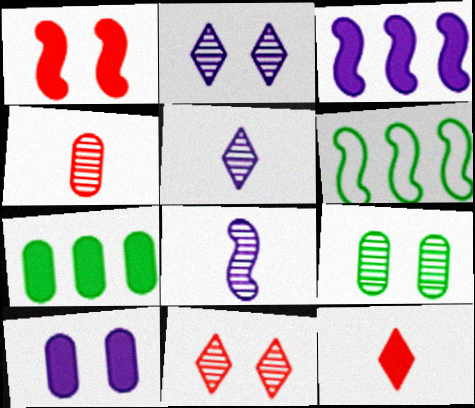[[1, 6, 8]]